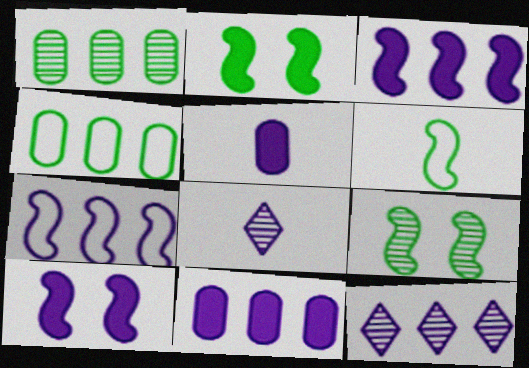[[7, 11, 12]]